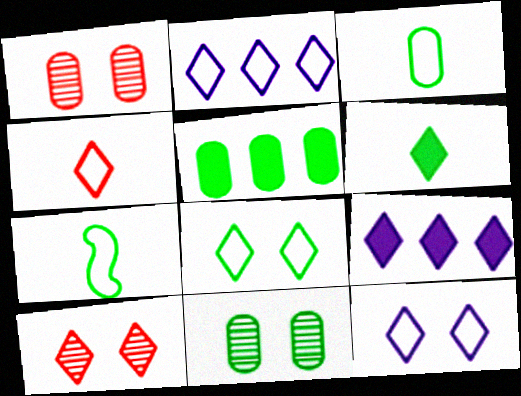[[1, 7, 9], 
[2, 4, 8], 
[2, 6, 10], 
[3, 5, 11]]